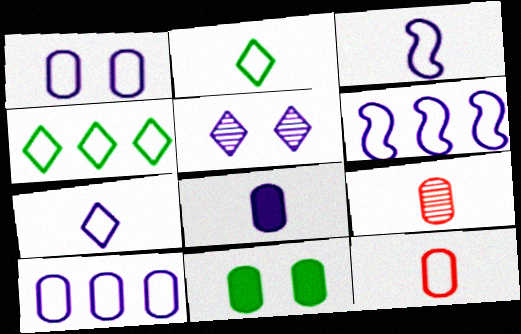[[1, 6, 7], 
[2, 3, 12], 
[5, 6, 8], 
[9, 10, 11]]